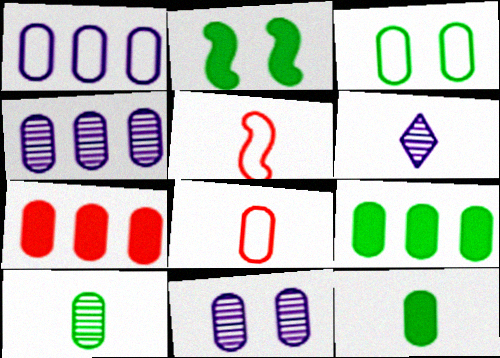[[1, 3, 8], 
[3, 9, 10], 
[5, 6, 12], 
[8, 9, 11]]